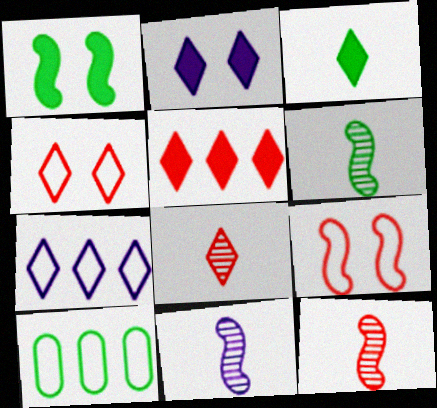[[2, 3, 5], 
[2, 10, 12], 
[4, 5, 8], 
[6, 11, 12]]